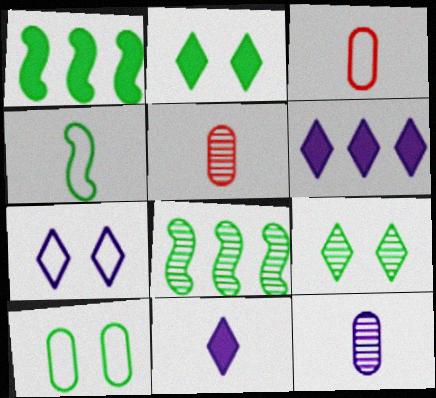[[1, 5, 7], 
[4, 5, 11]]